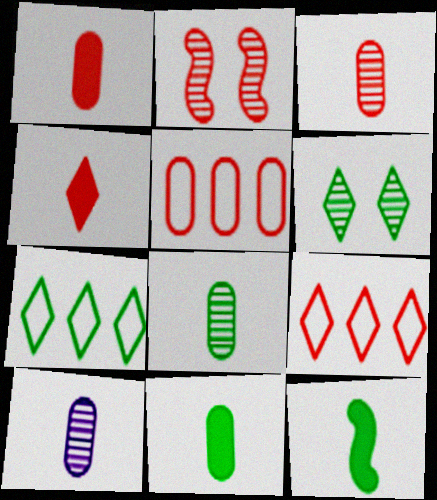[[1, 2, 9], 
[2, 4, 5], 
[3, 8, 10]]